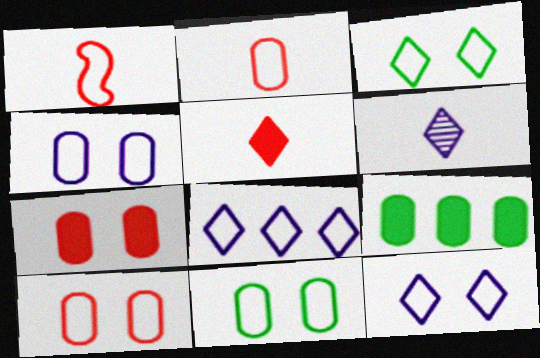[[1, 8, 11], 
[4, 10, 11]]